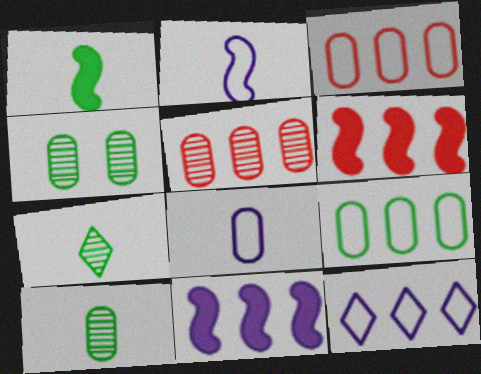[]